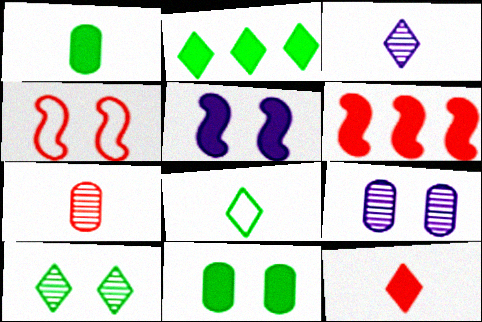[[2, 8, 10], 
[3, 8, 12], 
[6, 8, 9]]